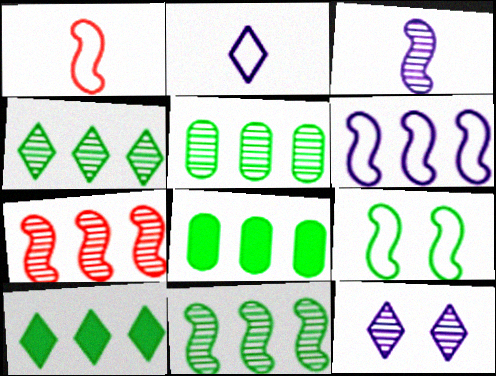[[1, 6, 9], 
[1, 8, 12], 
[4, 5, 11]]